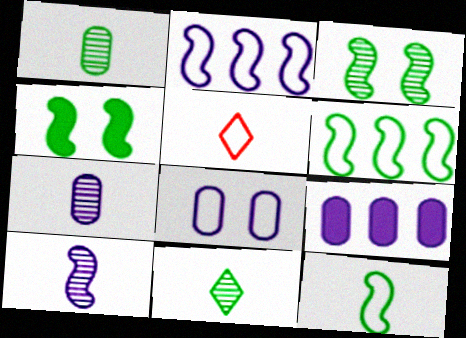[[3, 5, 9], 
[5, 6, 8], 
[7, 8, 9]]